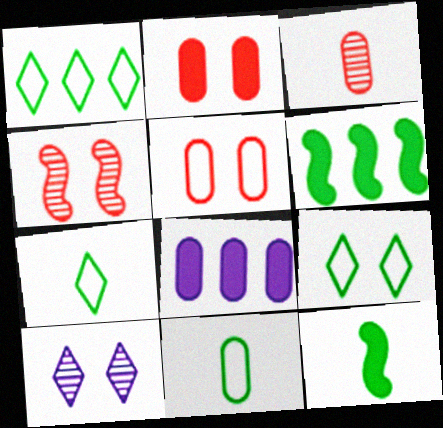[[1, 7, 9], 
[4, 7, 8]]